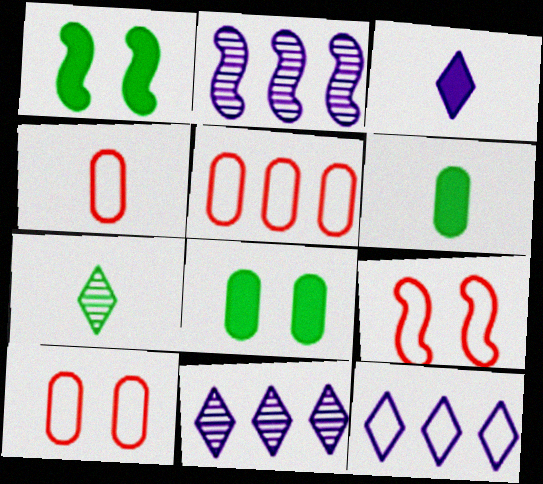[[1, 4, 11], 
[4, 5, 10], 
[6, 9, 11]]